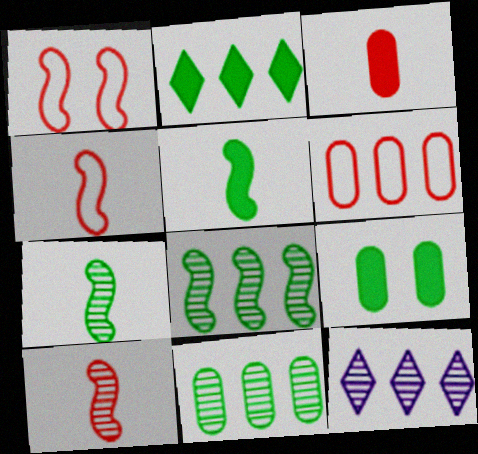[[2, 5, 9], 
[4, 9, 12]]